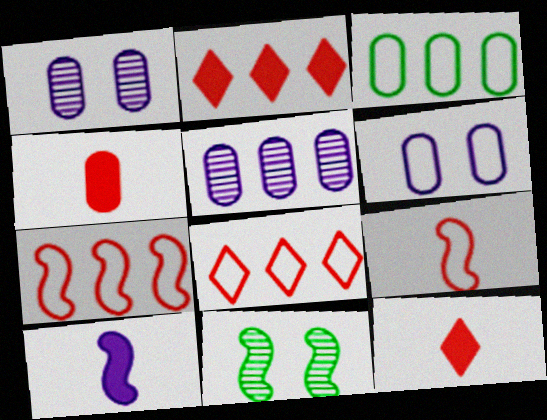[[1, 3, 4], 
[7, 10, 11]]